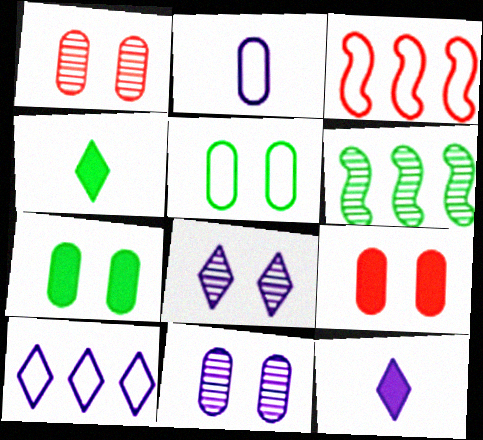[[3, 4, 11], 
[4, 5, 6], 
[5, 9, 11], 
[8, 10, 12]]